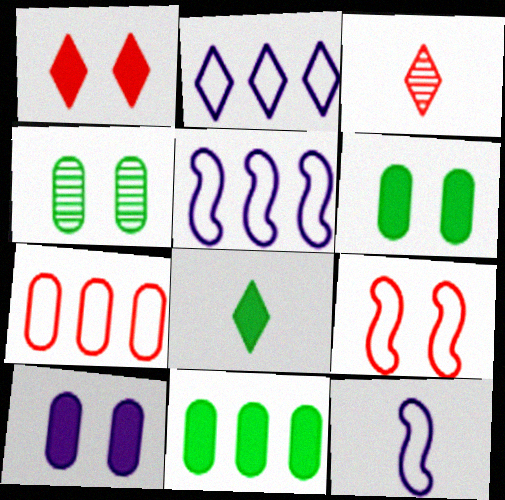[[3, 5, 6]]